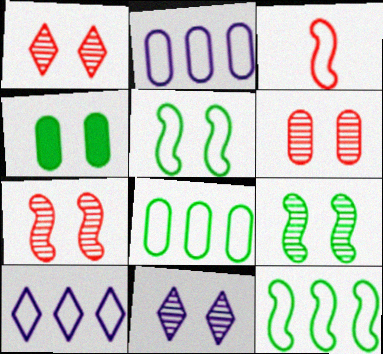[[1, 6, 7], 
[6, 9, 11]]